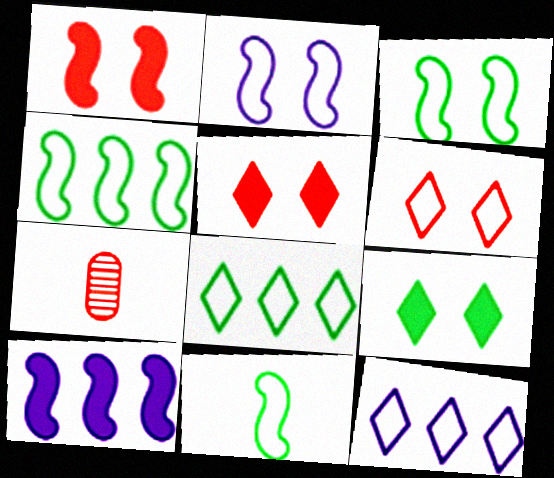[[3, 4, 11]]